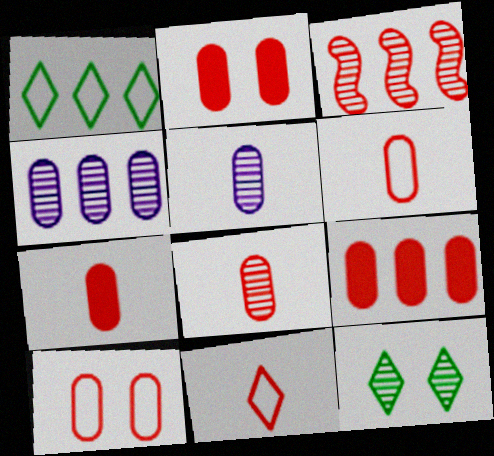[[2, 3, 11], 
[2, 7, 9], 
[3, 5, 12], 
[6, 7, 8], 
[8, 9, 10]]